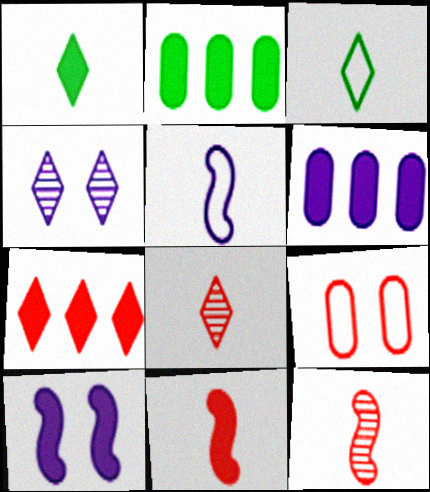[[3, 4, 7], 
[4, 5, 6], 
[7, 9, 12]]